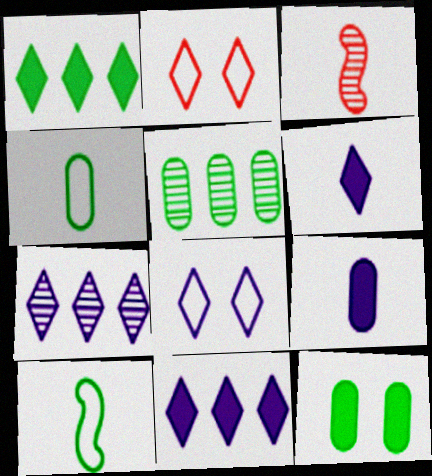[[3, 4, 6], 
[4, 5, 12], 
[6, 7, 8]]